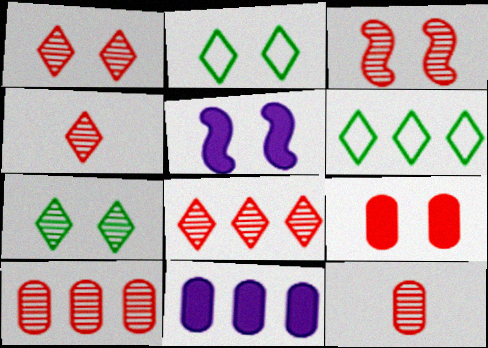[[1, 4, 8], 
[3, 4, 10], 
[3, 8, 12], 
[5, 6, 12]]